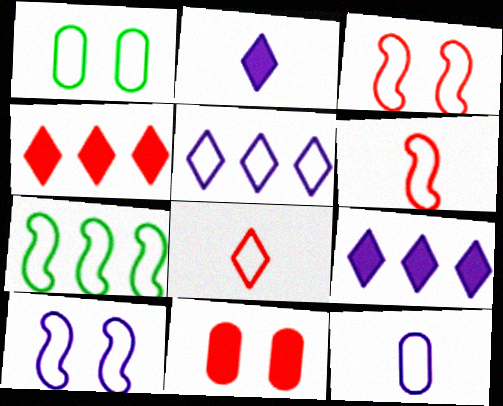[[1, 5, 6], 
[5, 10, 12], 
[6, 7, 10]]